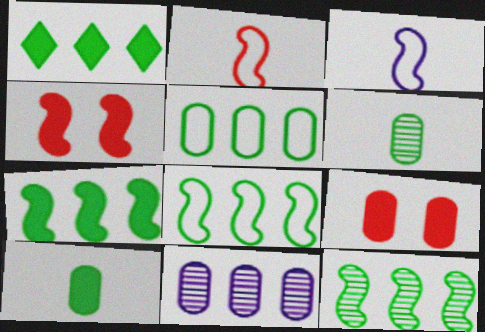[[1, 5, 12], 
[3, 4, 12], 
[7, 8, 12]]